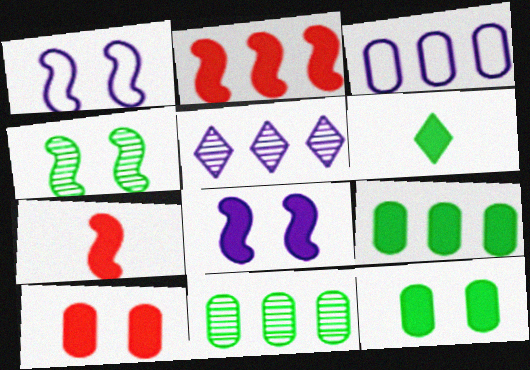[]